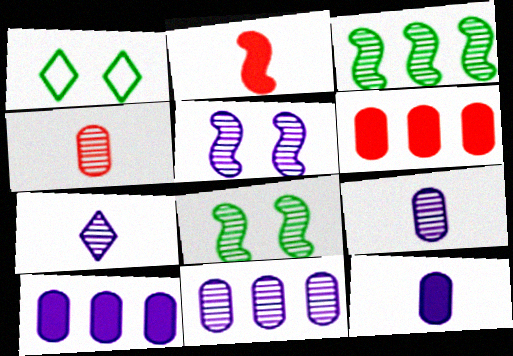[[1, 2, 11], 
[5, 7, 11]]